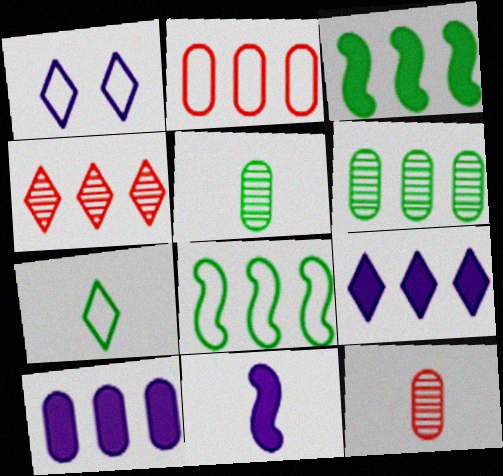[[1, 3, 12], 
[2, 6, 10], 
[4, 8, 10], 
[7, 11, 12]]